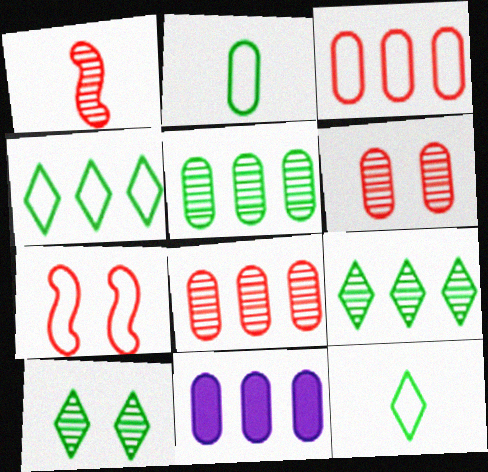[[2, 6, 11], 
[3, 5, 11]]